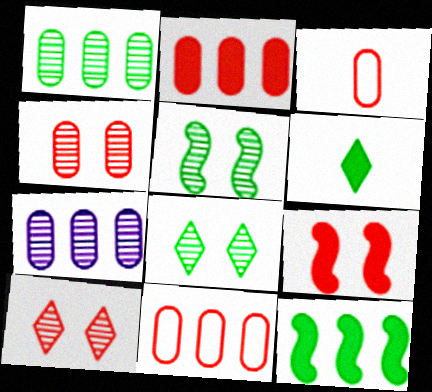[[2, 3, 4]]